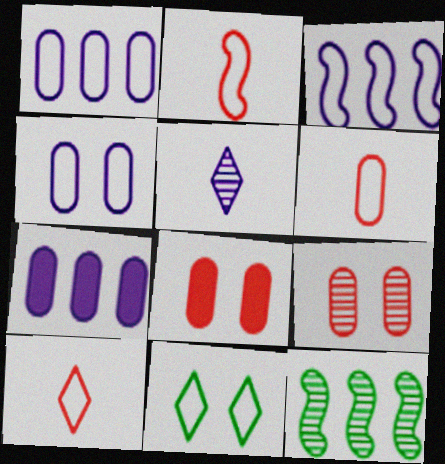[[1, 2, 11], 
[2, 6, 10], 
[3, 6, 11], 
[5, 9, 12]]